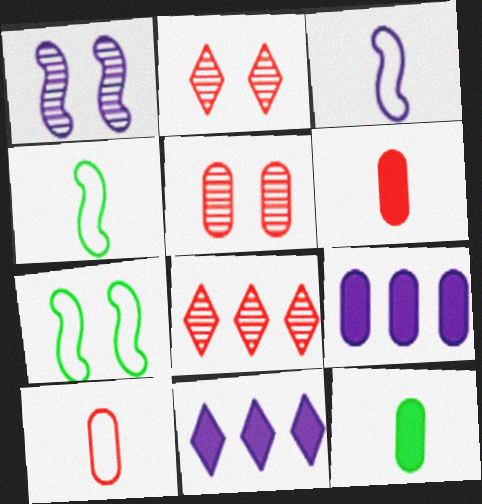[[2, 4, 9], 
[4, 5, 11]]